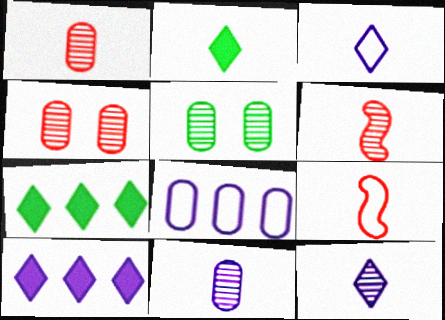[[2, 9, 11], 
[5, 9, 10]]